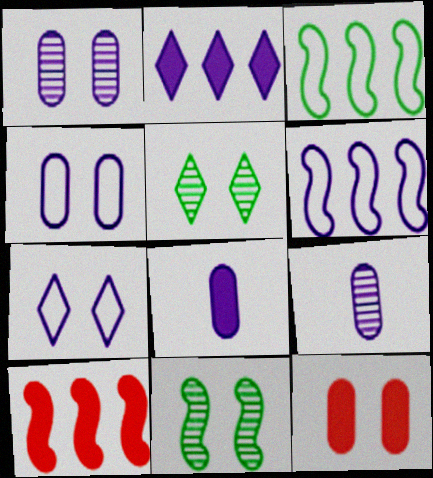[[7, 11, 12]]